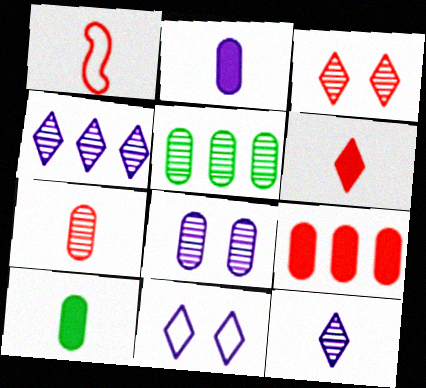[[1, 3, 9], 
[1, 6, 7], 
[1, 10, 12], 
[5, 7, 8]]